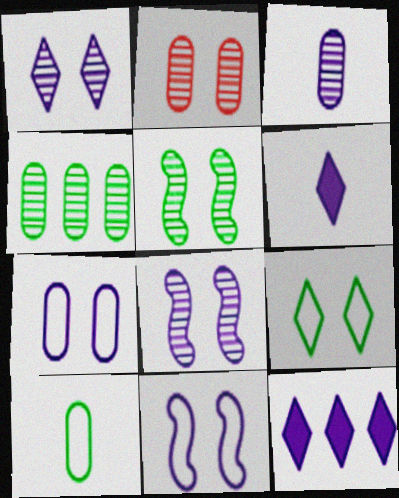[[1, 2, 5], 
[2, 3, 4], 
[3, 11, 12]]